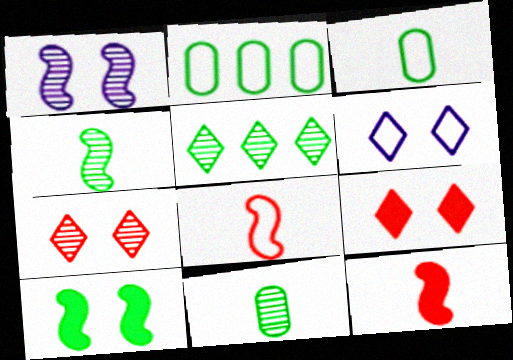[[2, 6, 8], 
[3, 5, 10]]